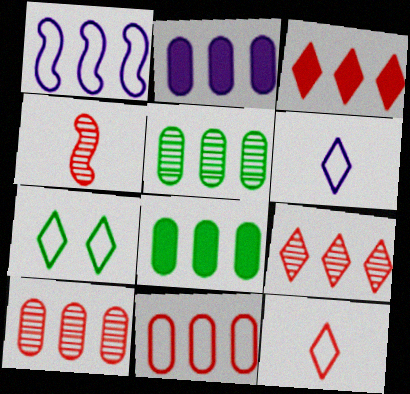[[1, 3, 5], 
[1, 8, 9], 
[2, 4, 7], 
[2, 5, 11]]